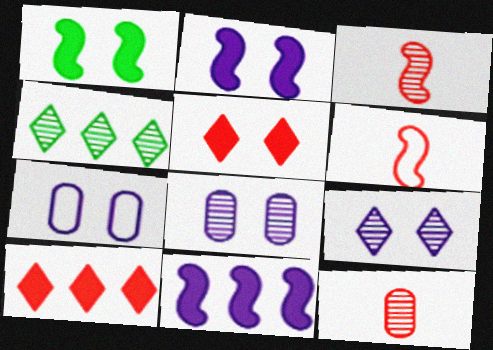[[2, 7, 9], 
[3, 4, 8]]